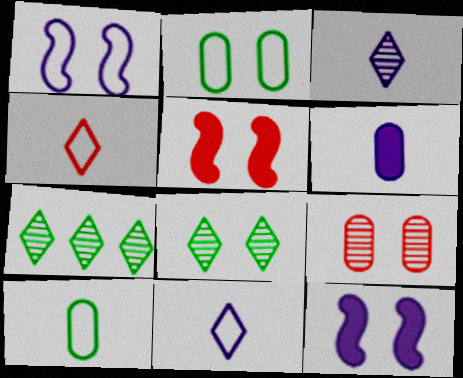[]